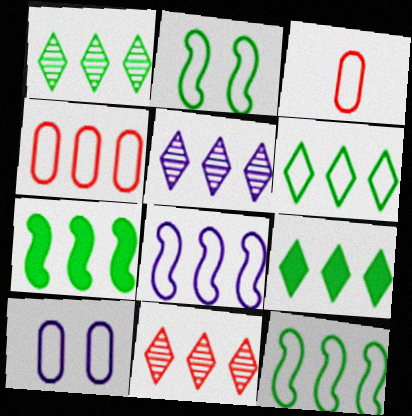[[1, 5, 11], 
[1, 6, 9], 
[4, 5, 7], 
[4, 6, 8]]